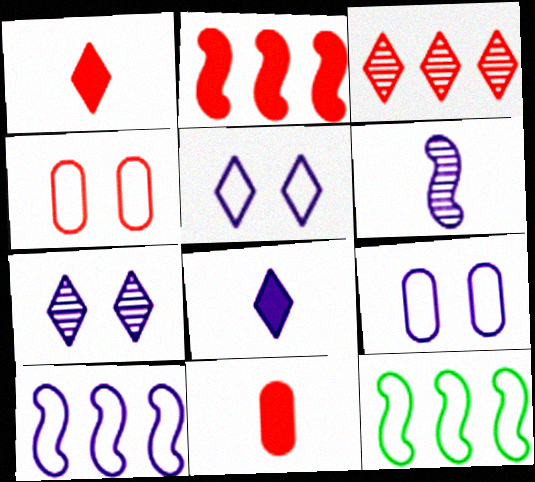[[7, 11, 12]]